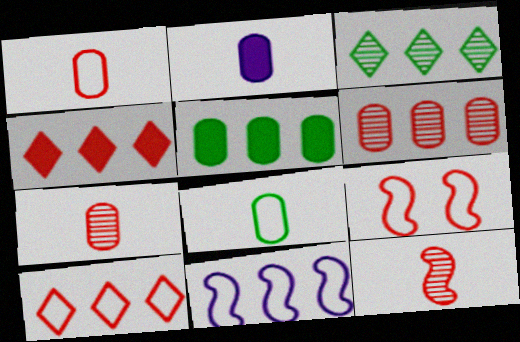[[1, 9, 10], 
[2, 3, 9], 
[2, 7, 8], 
[4, 7, 9]]